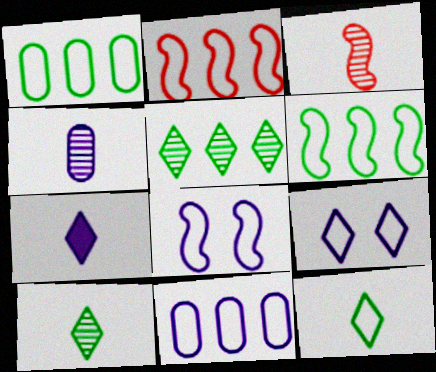[[3, 4, 10]]